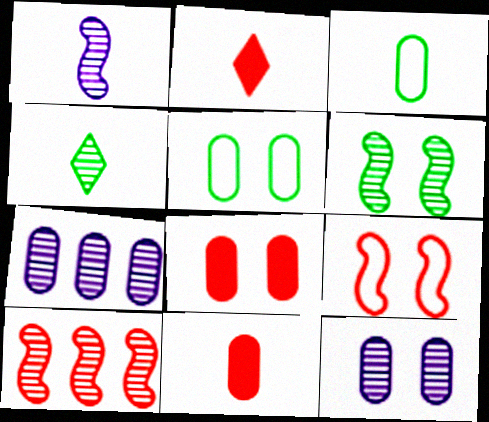[[1, 2, 3], 
[1, 6, 10], 
[3, 7, 8], 
[4, 10, 12], 
[5, 7, 11], 
[5, 8, 12]]